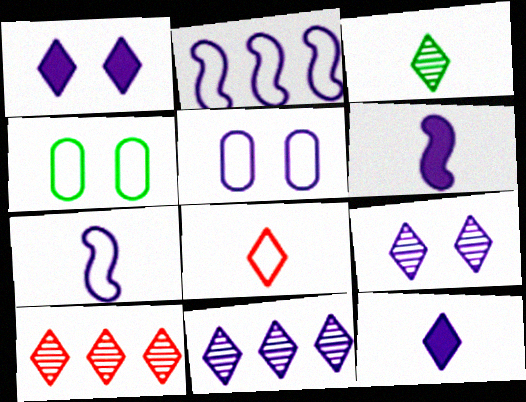[[2, 4, 8], 
[3, 8, 12], 
[3, 9, 10], 
[4, 6, 10], 
[5, 6, 11]]